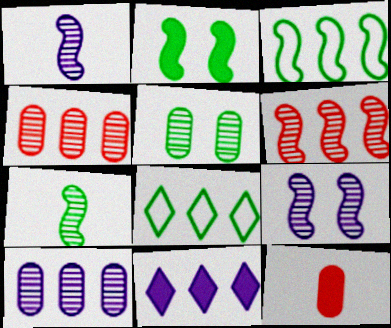[[2, 3, 7], 
[2, 11, 12], 
[3, 4, 11], 
[6, 7, 9], 
[8, 9, 12]]